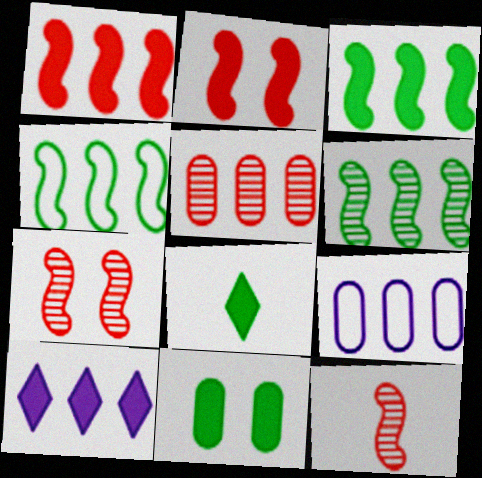[[3, 4, 6], 
[3, 8, 11], 
[4, 5, 10], 
[7, 8, 9]]